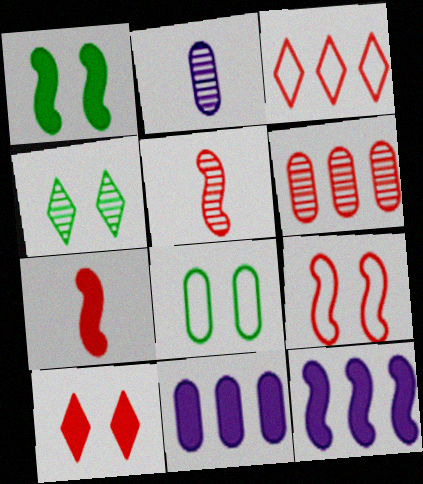[[1, 2, 3], 
[1, 4, 8], 
[1, 7, 12]]